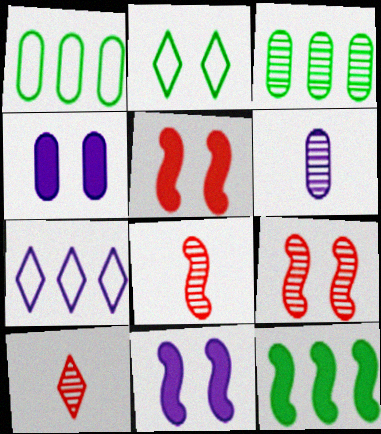[[1, 10, 11], 
[2, 4, 9], 
[6, 7, 11]]